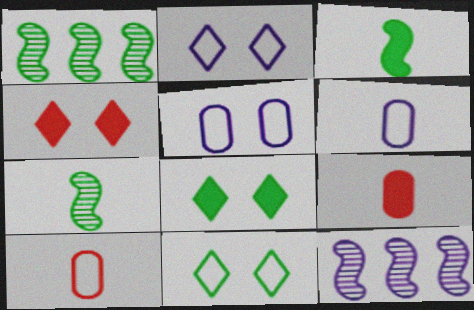[[1, 2, 9], 
[1, 4, 6], 
[8, 10, 12], 
[9, 11, 12]]